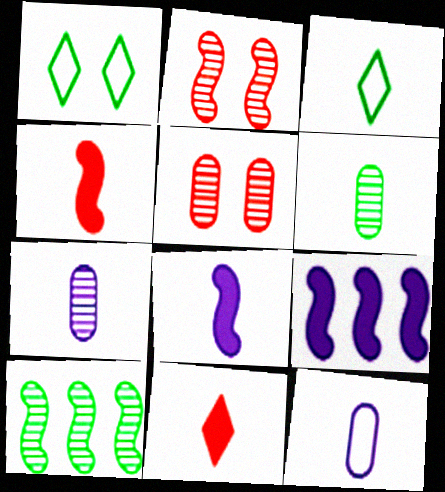[[3, 4, 7], 
[3, 5, 9]]